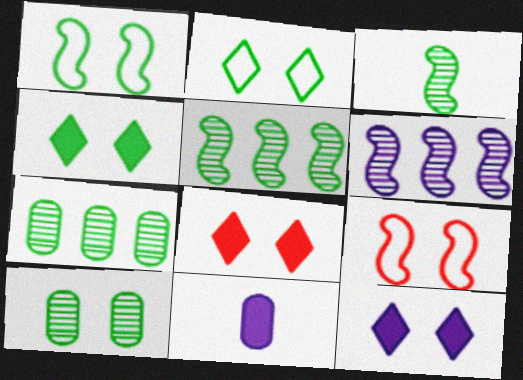[[1, 4, 10], 
[4, 8, 12], 
[9, 10, 12]]